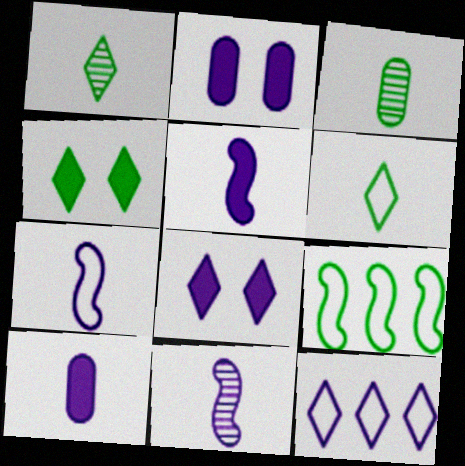[[2, 11, 12], 
[3, 4, 9], 
[5, 7, 11]]